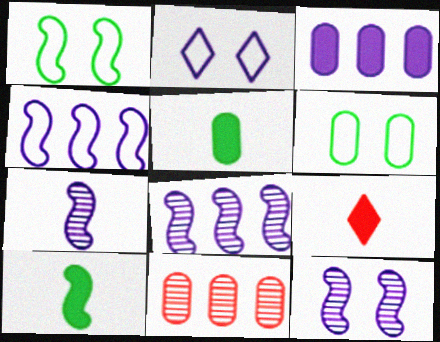[[2, 3, 7], 
[2, 10, 11], 
[6, 8, 9], 
[7, 8, 12]]